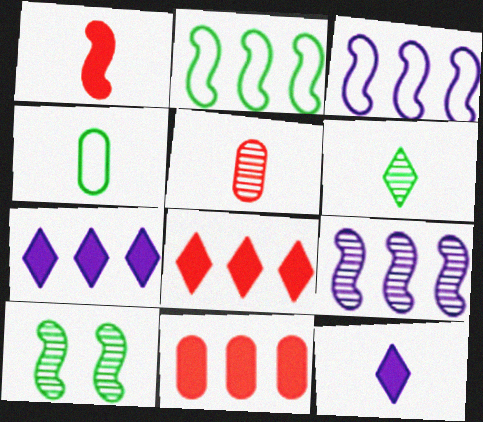[[1, 3, 10]]